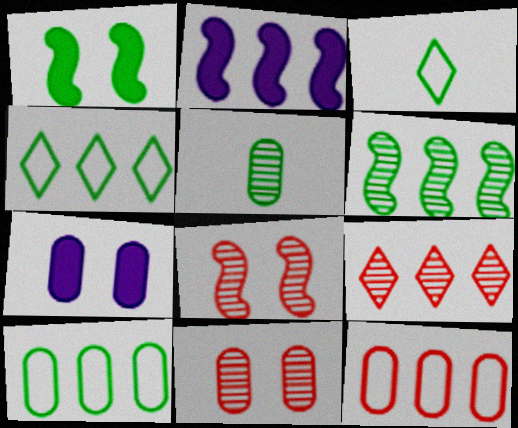[[1, 4, 5], 
[2, 3, 11], 
[2, 9, 10], 
[5, 7, 12]]